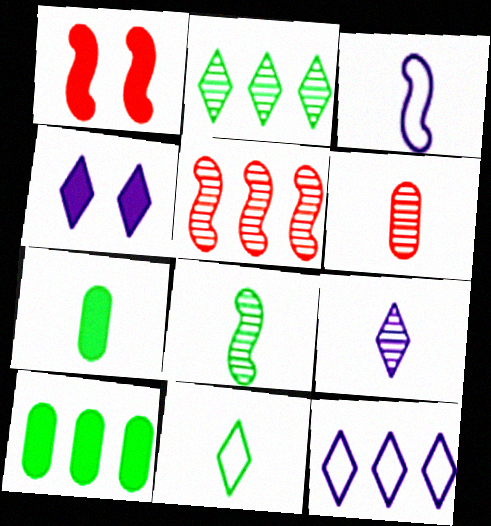[[4, 9, 12], 
[5, 10, 12], 
[6, 8, 9], 
[7, 8, 11]]